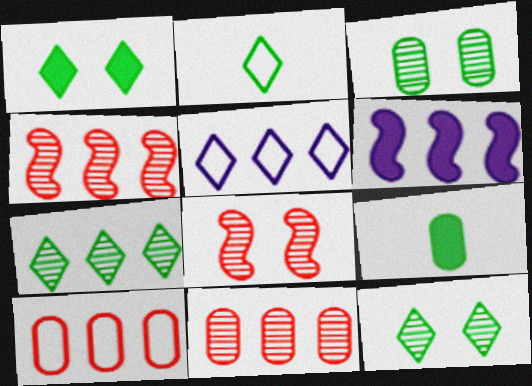[[1, 2, 7], 
[5, 8, 9], 
[6, 7, 10]]